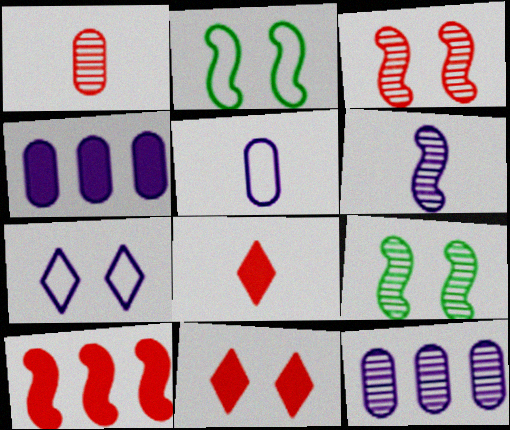[[2, 6, 10], 
[2, 8, 12], 
[4, 6, 7]]